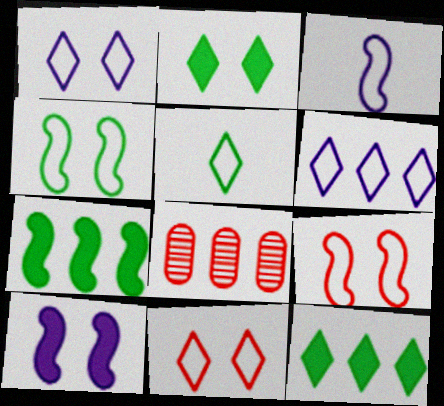[[2, 3, 8], 
[5, 6, 11], 
[5, 8, 10], 
[6, 7, 8]]